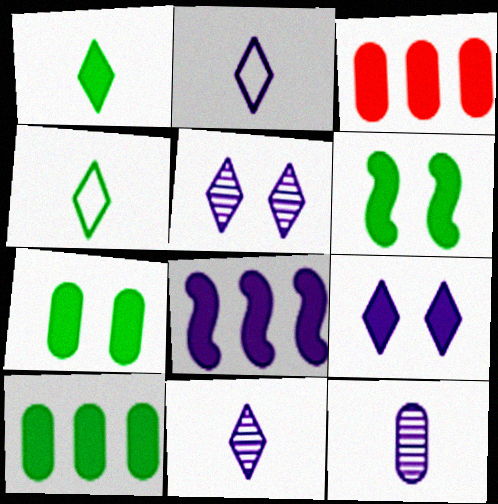[[1, 6, 10]]